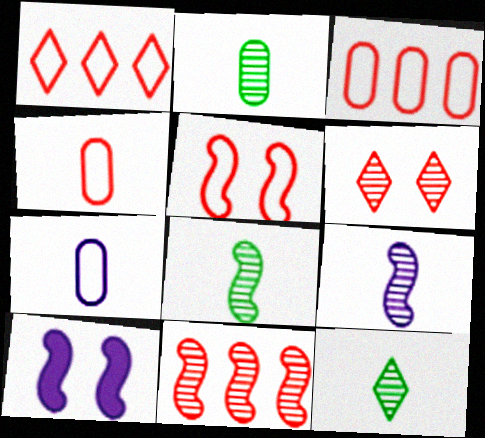[[1, 2, 10], 
[1, 4, 5], 
[2, 8, 12], 
[3, 10, 12]]